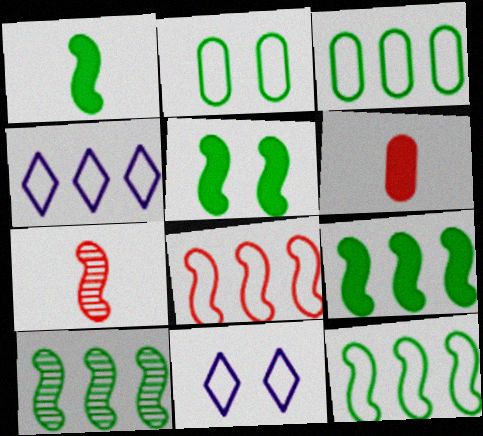[[1, 5, 9], 
[3, 4, 8], 
[6, 10, 11], 
[9, 10, 12]]